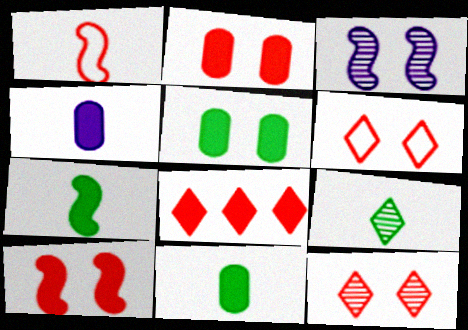[[1, 4, 9], 
[3, 5, 6]]